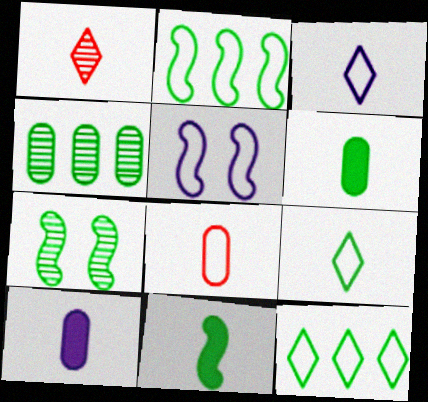[[2, 7, 11], 
[5, 8, 12], 
[6, 7, 12]]